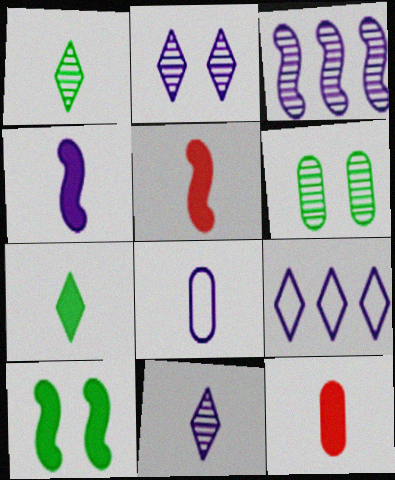[[1, 5, 8], 
[4, 7, 12], 
[4, 8, 11], 
[5, 6, 9]]